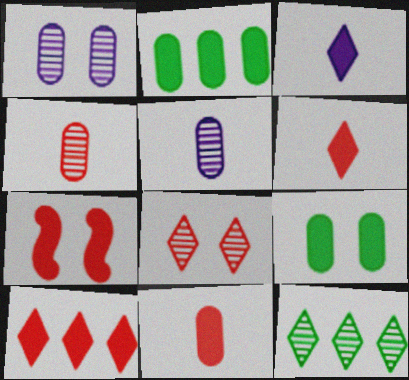[[2, 3, 7], 
[7, 10, 11]]